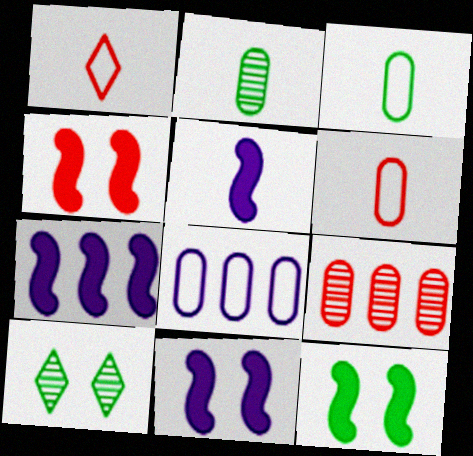[[1, 2, 5], 
[1, 4, 9], 
[4, 11, 12], 
[5, 7, 11], 
[6, 7, 10]]